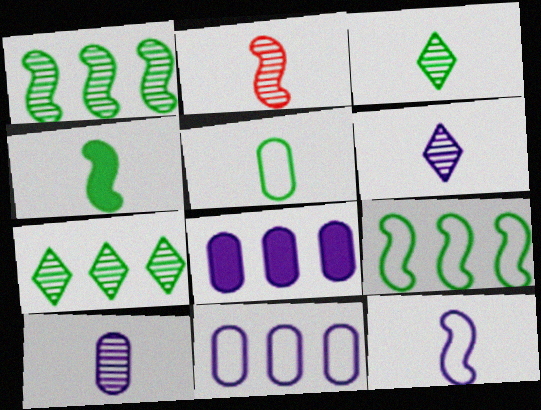[[2, 3, 10], 
[2, 4, 12], 
[3, 4, 5]]